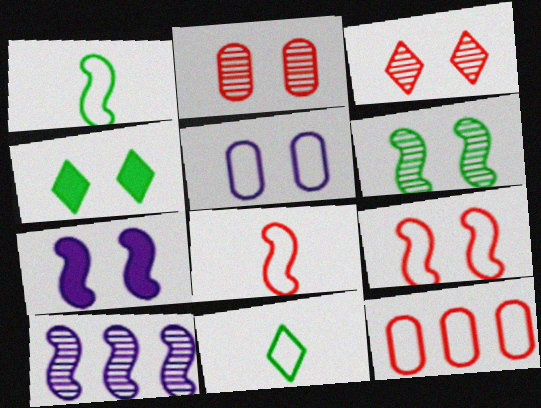[[6, 7, 9]]